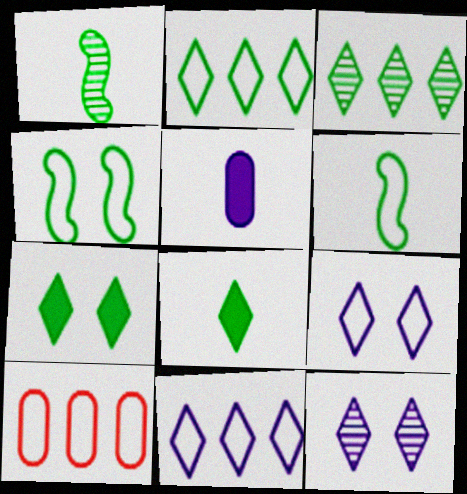[[6, 9, 10]]